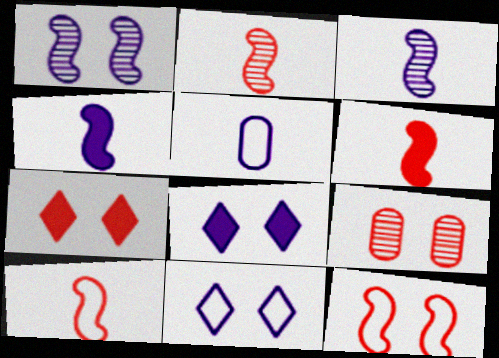[[2, 6, 10], 
[7, 9, 12]]